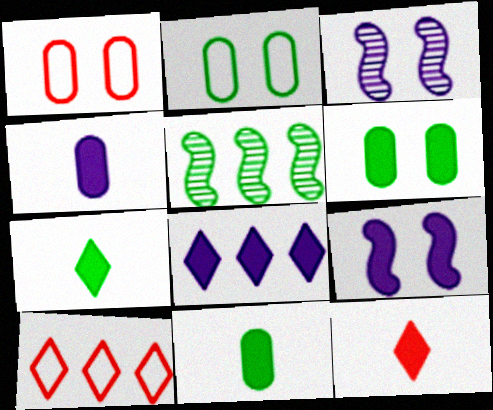[[2, 5, 7], 
[3, 10, 11], 
[4, 8, 9]]